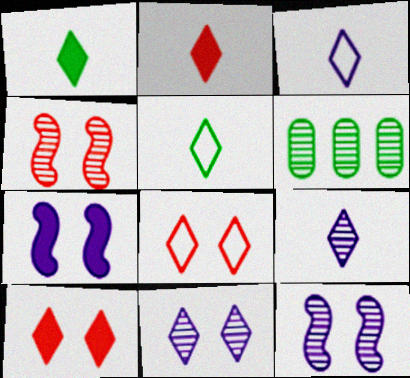[[2, 5, 9], 
[4, 6, 9]]